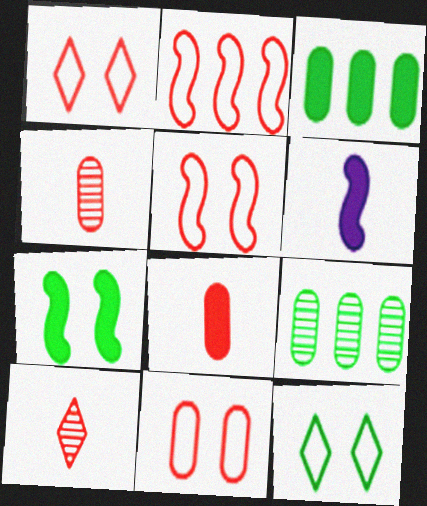[[1, 5, 11], 
[1, 6, 9]]